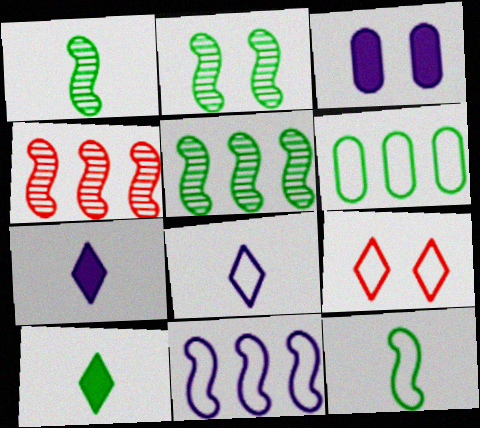[[1, 2, 5], 
[2, 3, 9], 
[2, 6, 10]]